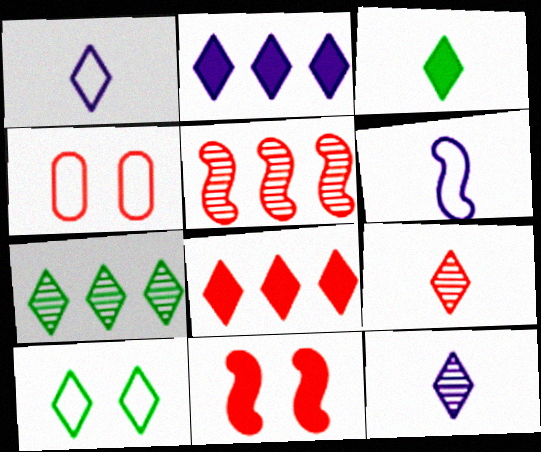[[1, 3, 9], 
[2, 9, 10], 
[3, 7, 10], 
[8, 10, 12]]